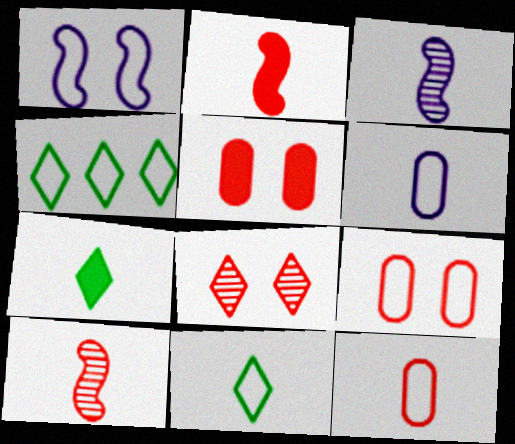[[1, 4, 12], 
[3, 4, 5], 
[3, 7, 12], 
[6, 7, 10]]